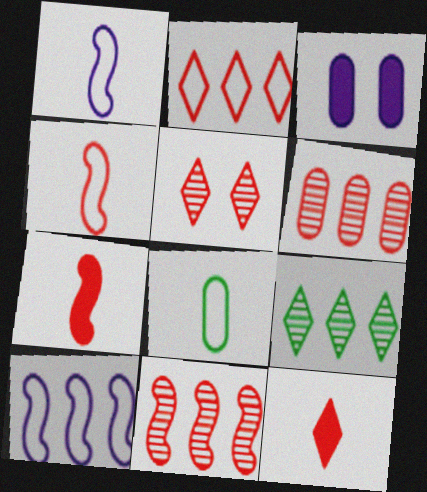[[2, 5, 12], 
[3, 4, 9], 
[3, 6, 8]]